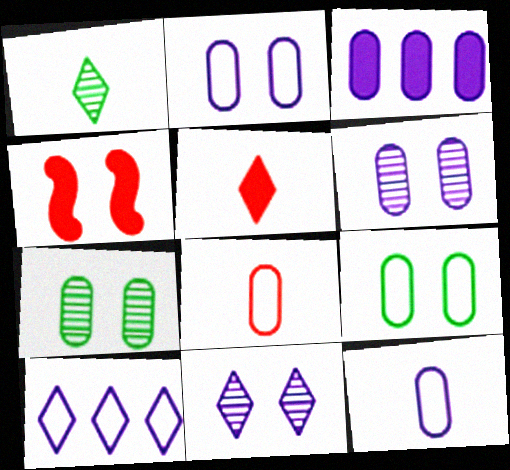[[3, 6, 12], 
[3, 7, 8], 
[4, 9, 11]]